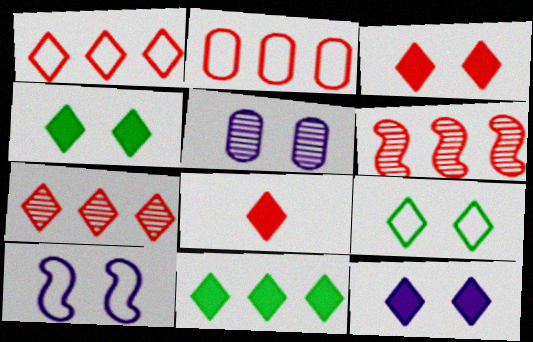[[3, 4, 12], 
[5, 10, 12], 
[8, 11, 12]]